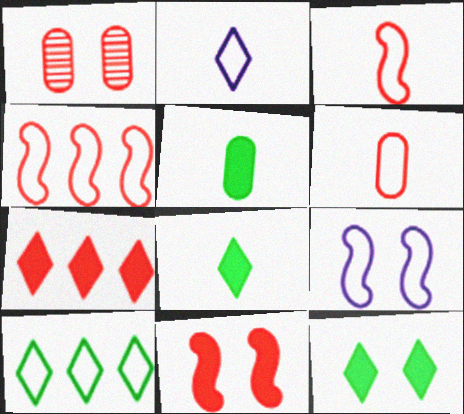[[1, 3, 7], 
[1, 9, 12], 
[6, 9, 10]]